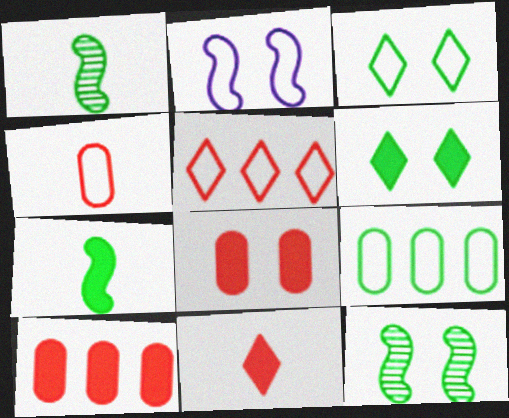[[1, 6, 9]]